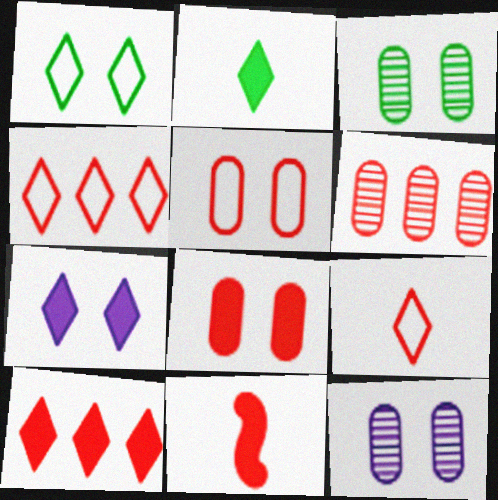[[2, 7, 10], 
[8, 10, 11]]